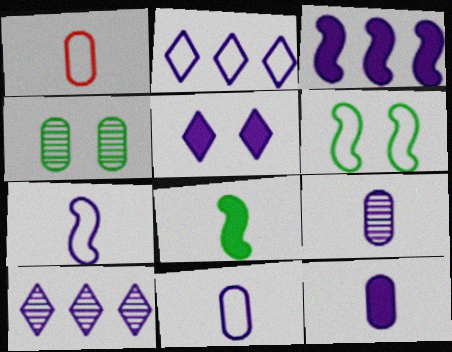[[1, 2, 6], 
[3, 5, 12], 
[9, 11, 12]]